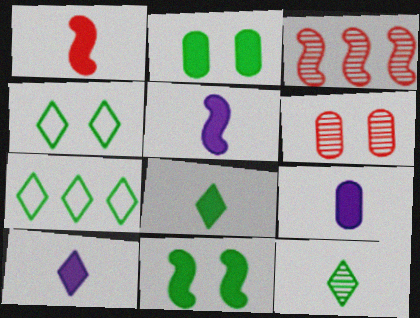[[1, 8, 9], 
[3, 4, 9], 
[5, 6, 7], 
[5, 9, 10]]